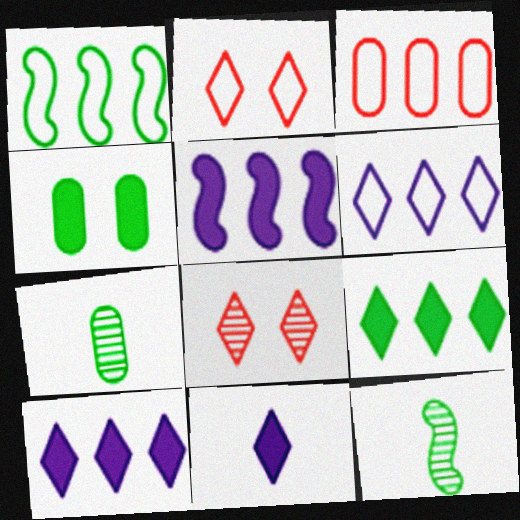[[1, 3, 6], 
[2, 5, 7]]